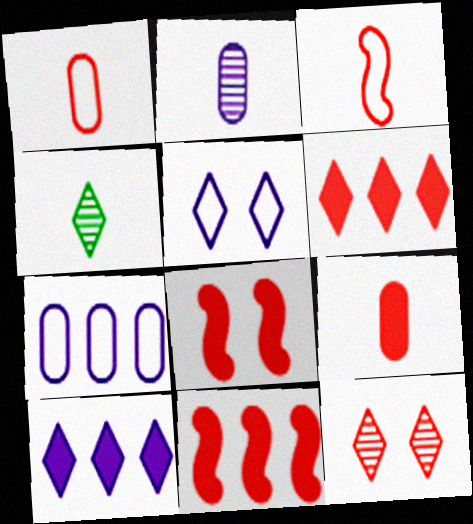[[1, 11, 12], 
[4, 5, 6], 
[4, 7, 8], 
[6, 8, 9]]